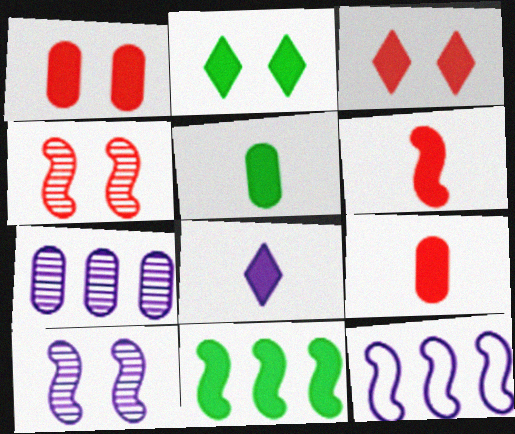[[1, 8, 11], 
[2, 5, 11], 
[5, 6, 8]]